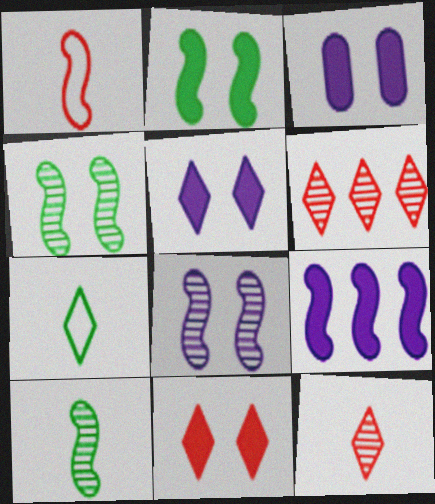[[1, 4, 9], 
[2, 3, 11], 
[5, 6, 7]]